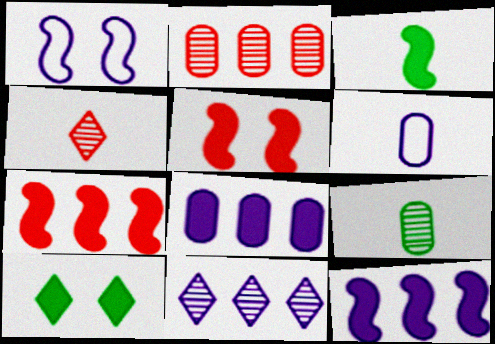[[3, 4, 6], 
[3, 5, 12]]